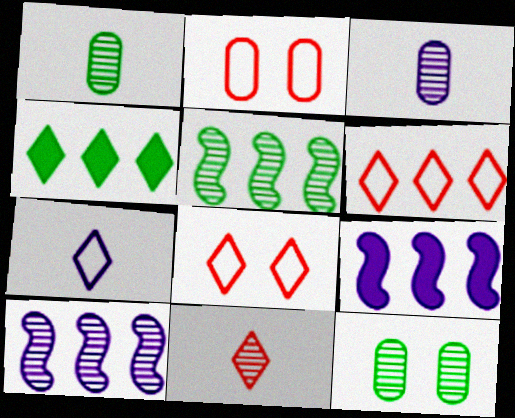[[1, 8, 9], 
[10, 11, 12]]